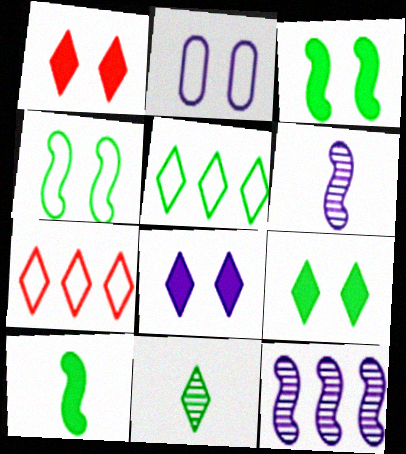[[1, 8, 9], 
[5, 9, 11], 
[7, 8, 11]]